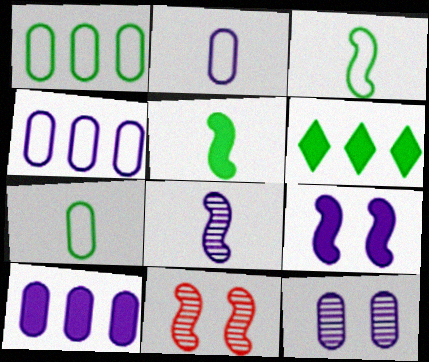[[2, 6, 11], 
[2, 10, 12]]